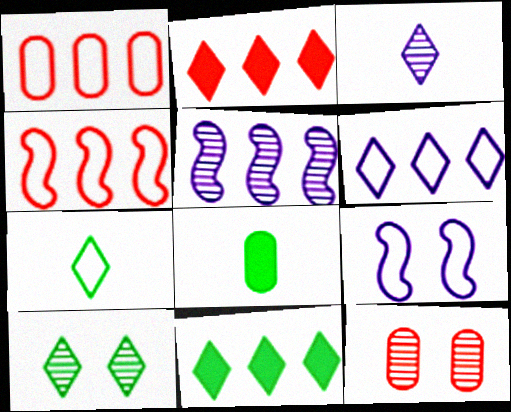[[1, 5, 11], 
[1, 7, 9], 
[7, 10, 11]]